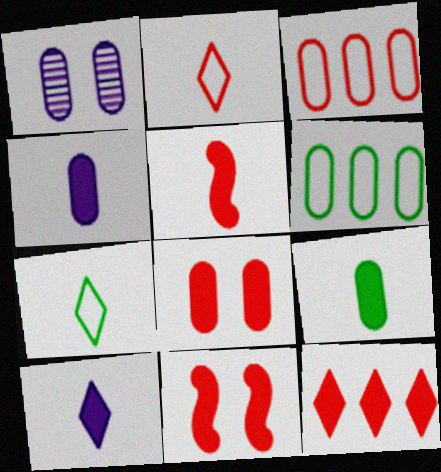[[1, 3, 9], 
[5, 8, 12], 
[5, 9, 10]]